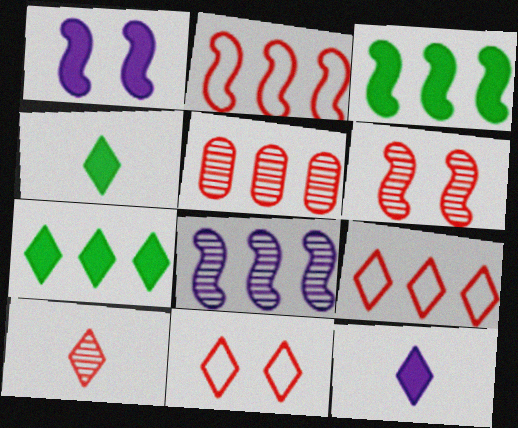[[2, 3, 8], 
[5, 6, 10]]